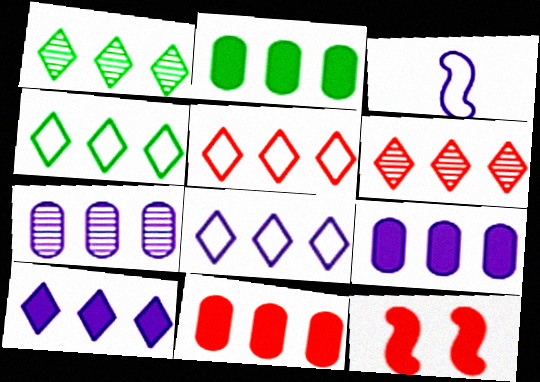[[1, 5, 10], 
[2, 9, 11], 
[4, 5, 8], 
[4, 6, 10]]